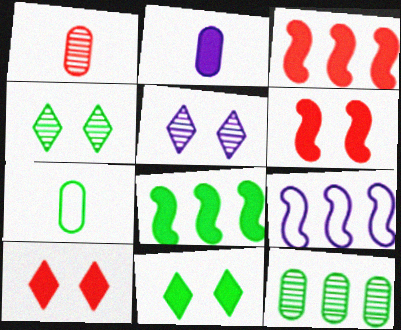[[1, 2, 7], 
[1, 9, 11], 
[2, 3, 11], 
[2, 5, 9], 
[2, 8, 10], 
[3, 5, 7], 
[4, 7, 8]]